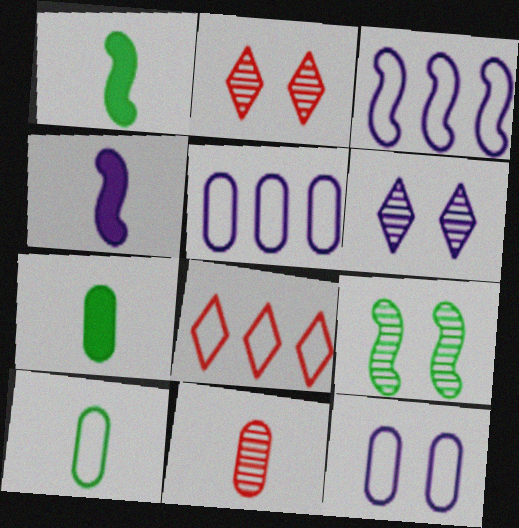[[1, 2, 5], 
[2, 3, 7], 
[4, 5, 6]]